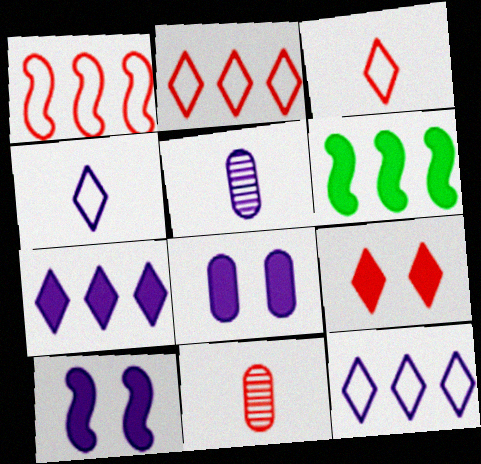[[1, 9, 11], 
[5, 10, 12]]